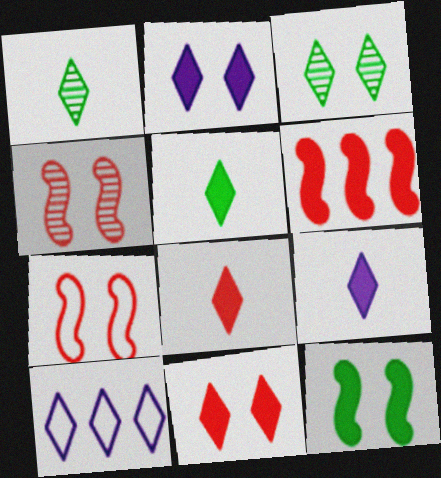[[1, 10, 11], 
[3, 8, 10], 
[5, 8, 9]]